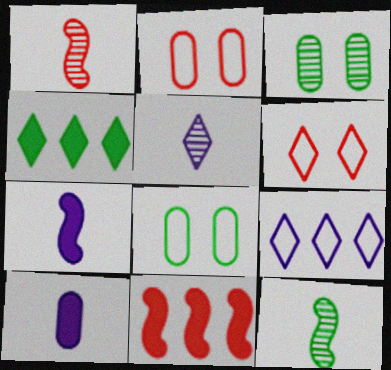[[4, 5, 6], 
[4, 8, 12], 
[5, 8, 11]]